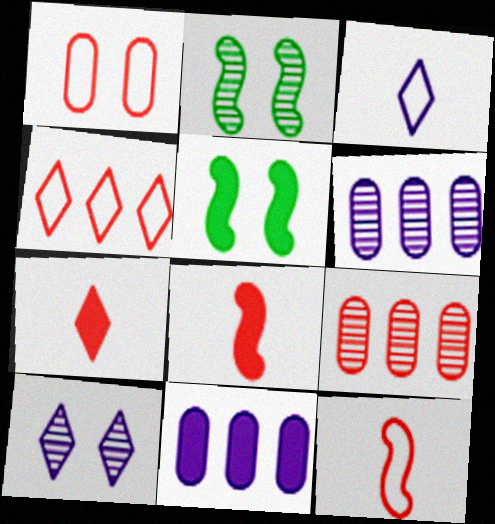[[1, 4, 12], 
[1, 5, 10], 
[3, 5, 9], 
[5, 7, 11]]